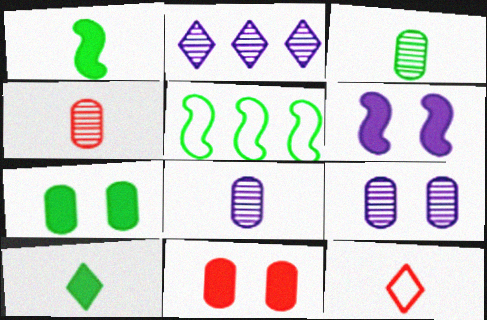[[1, 8, 12], 
[3, 4, 8]]